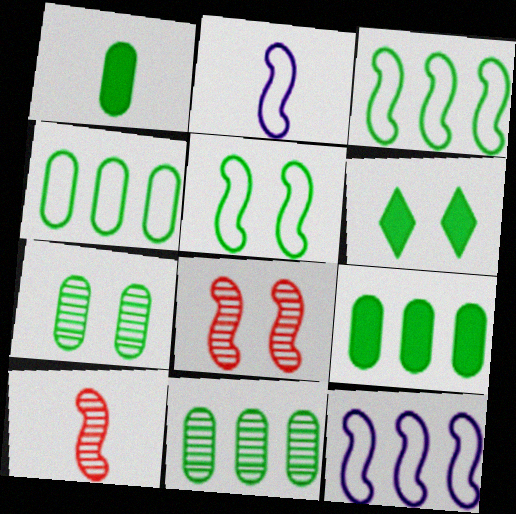[[1, 4, 7], 
[4, 9, 11], 
[5, 6, 7]]